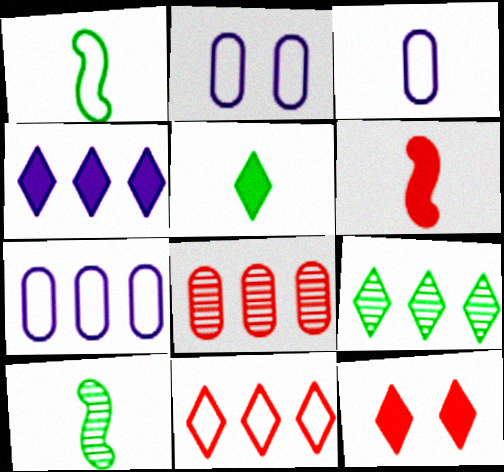[[1, 2, 11], 
[2, 3, 7], 
[2, 6, 9], 
[4, 5, 12], 
[4, 9, 11], 
[7, 10, 12]]